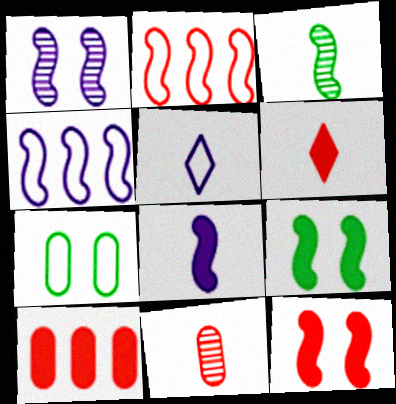[[1, 4, 8], 
[2, 5, 7], 
[3, 4, 12], 
[6, 10, 12]]